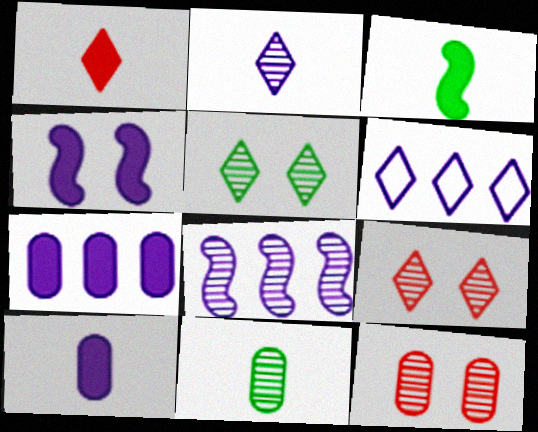[[1, 3, 10], 
[1, 5, 6], 
[3, 6, 12], 
[6, 7, 8], 
[8, 9, 11]]